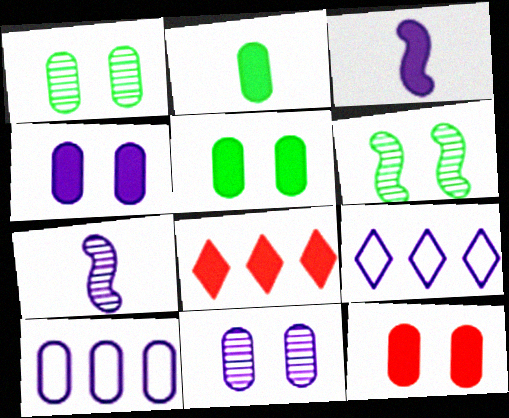[[3, 5, 8], 
[3, 9, 11], 
[4, 5, 12], 
[4, 7, 9]]